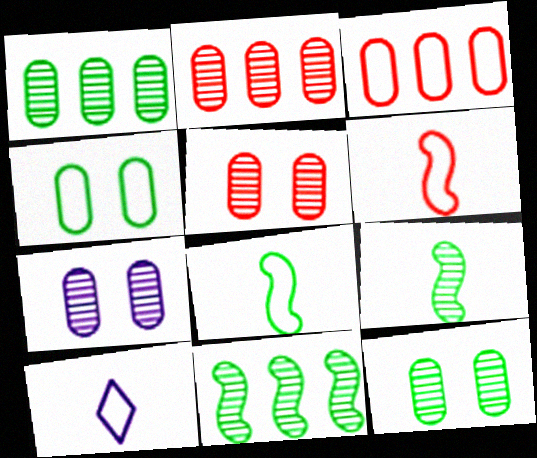[[5, 7, 12]]